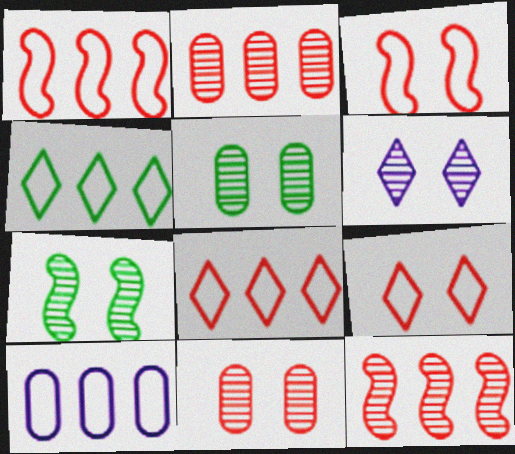[[1, 4, 10], 
[6, 7, 11]]